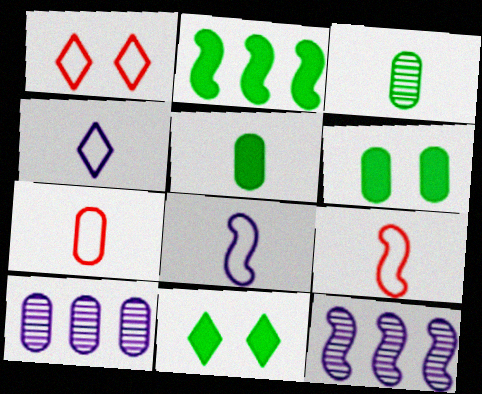[[1, 5, 12], 
[2, 5, 11], 
[6, 7, 10], 
[7, 11, 12], 
[9, 10, 11]]